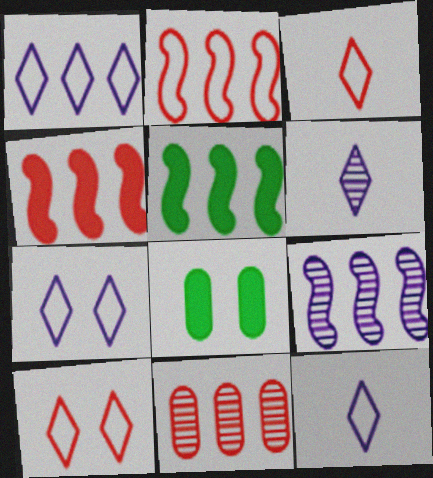[[1, 5, 11], 
[1, 7, 12], 
[2, 5, 9], 
[2, 6, 8], 
[3, 8, 9]]